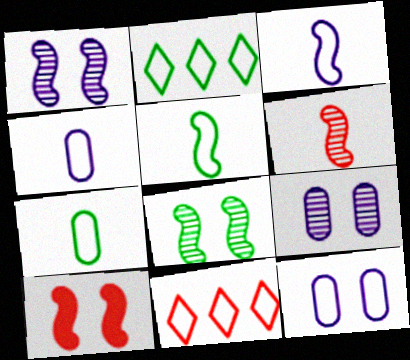[[5, 11, 12]]